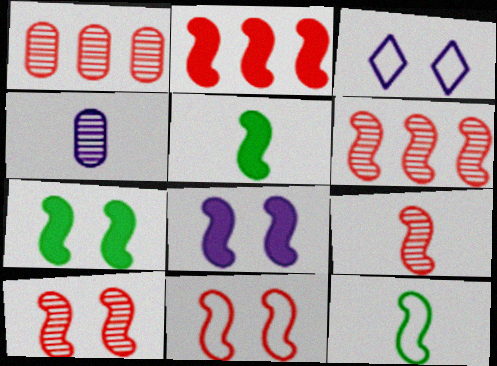[[1, 3, 5], 
[2, 5, 8], 
[2, 9, 11], 
[6, 8, 12], 
[6, 9, 10]]